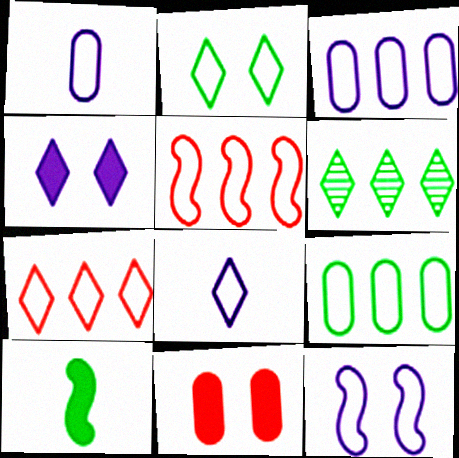[[1, 2, 5], 
[2, 7, 8], 
[3, 8, 12]]